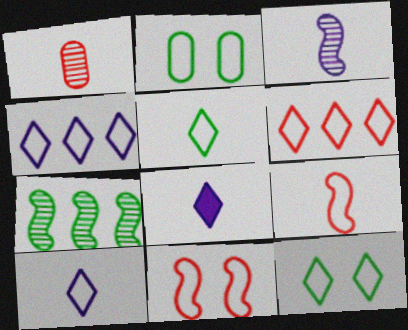[[2, 4, 9], 
[6, 10, 12]]